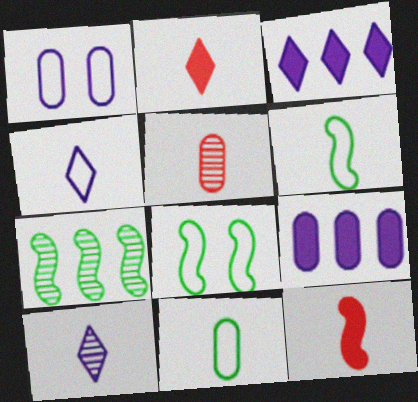[[1, 2, 7], 
[3, 5, 8], 
[10, 11, 12]]